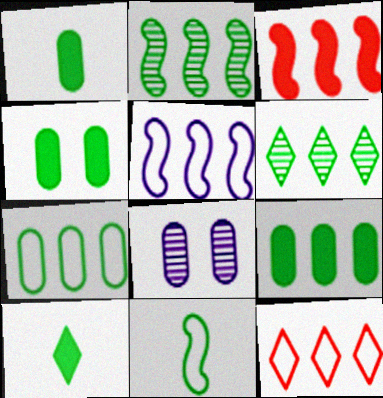[[1, 4, 9], 
[2, 3, 5], 
[4, 6, 11], 
[5, 7, 12]]